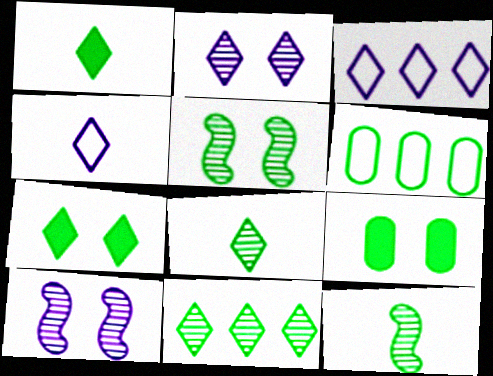[[1, 5, 6], 
[6, 7, 12]]